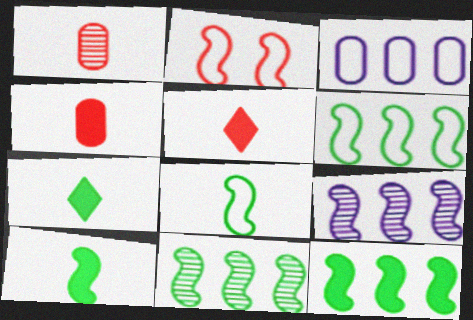[[2, 9, 10], 
[6, 11, 12]]